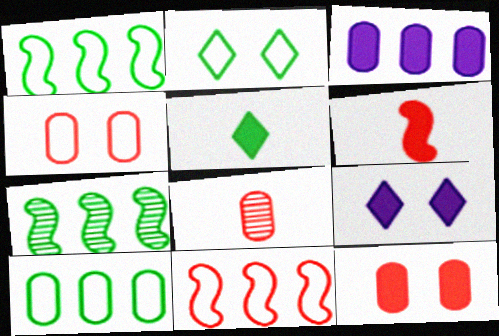[[1, 8, 9]]